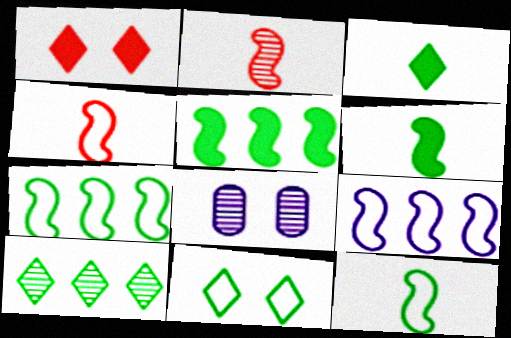[[2, 8, 10], 
[3, 10, 11]]